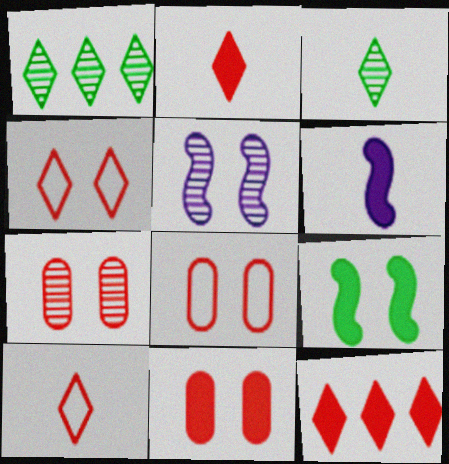[[1, 6, 8], 
[7, 8, 11]]